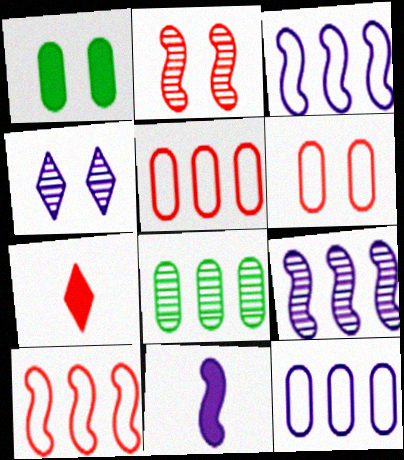[[2, 5, 7], 
[4, 11, 12]]